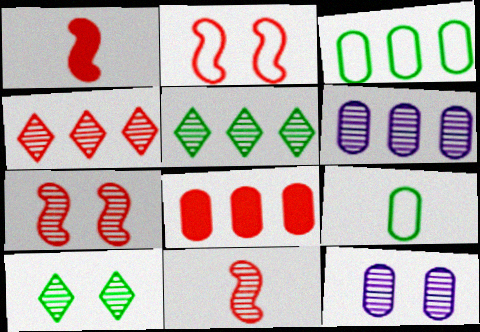[[3, 6, 8], 
[5, 11, 12], 
[6, 10, 11], 
[7, 10, 12], 
[8, 9, 12]]